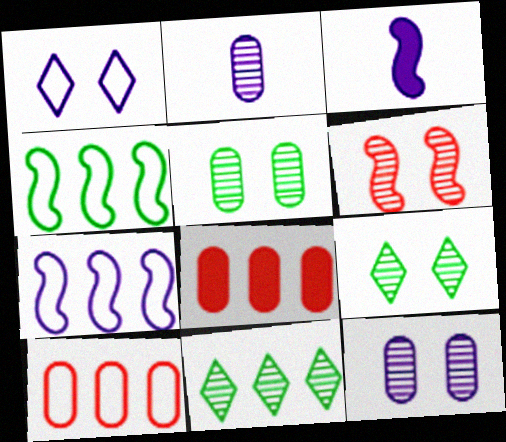[[2, 6, 11], 
[3, 4, 6], 
[3, 9, 10], 
[6, 9, 12], 
[7, 8, 11]]